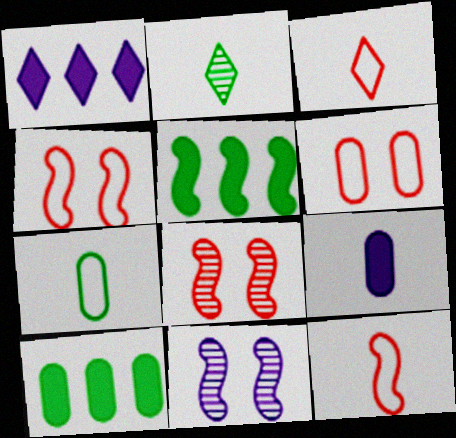[[1, 7, 8], 
[2, 9, 12], 
[3, 10, 11], 
[5, 11, 12]]